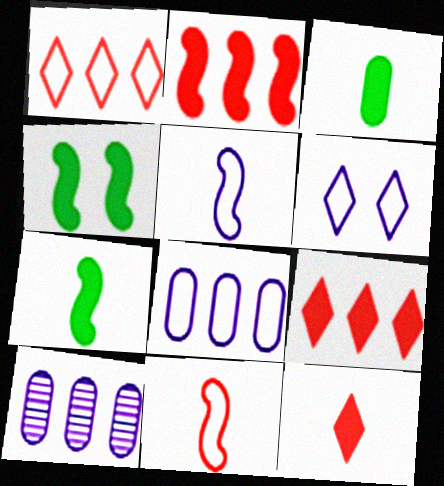[[5, 6, 8]]